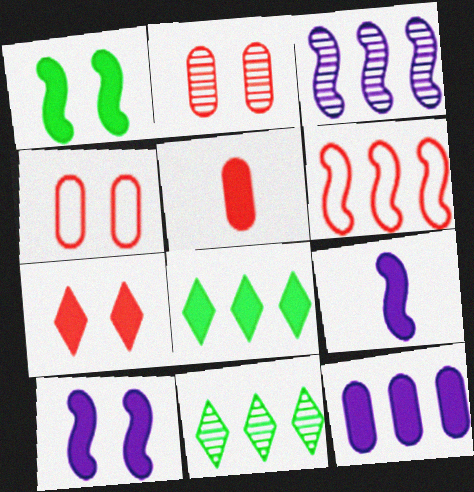[[4, 9, 11], 
[5, 8, 10], 
[6, 11, 12]]